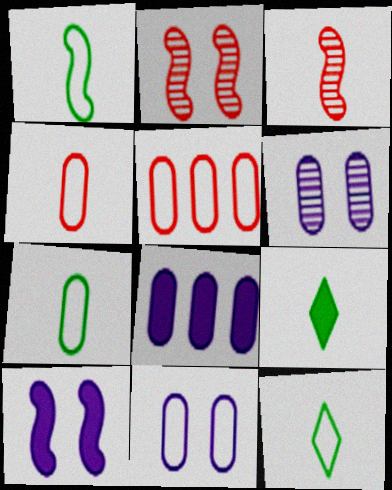[[1, 7, 12], 
[2, 8, 12], 
[5, 7, 11]]